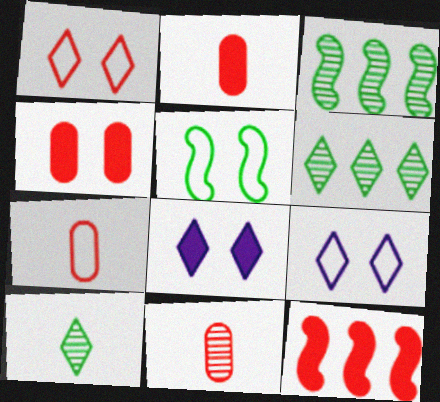[[1, 11, 12], 
[2, 3, 9], 
[2, 7, 11], 
[3, 7, 8]]